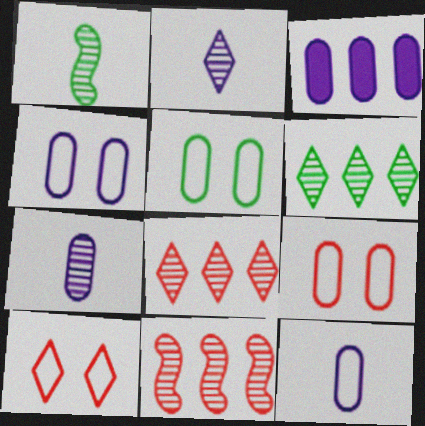[[1, 3, 10], 
[3, 4, 7], 
[4, 5, 9]]